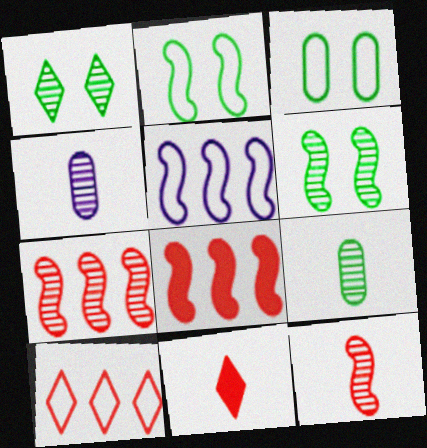[[1, 4, 7]]